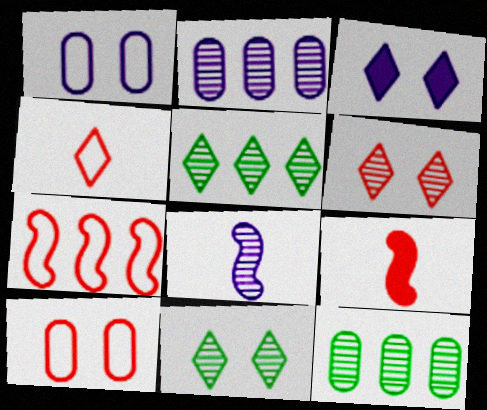[[1, 5, 9], 
[3, 4, 5], 
[4, 7, 10], 
[6, 8, 12]]